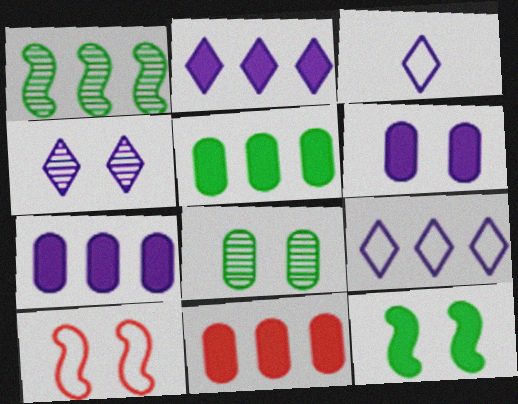[[1, 9, 11], 
[2, 3, 4], 
[5, 7, 11]]